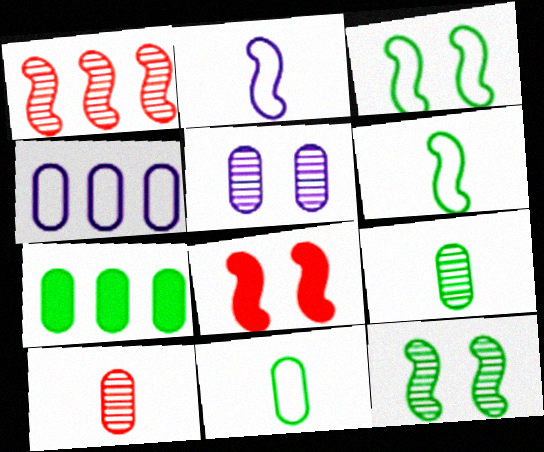[]